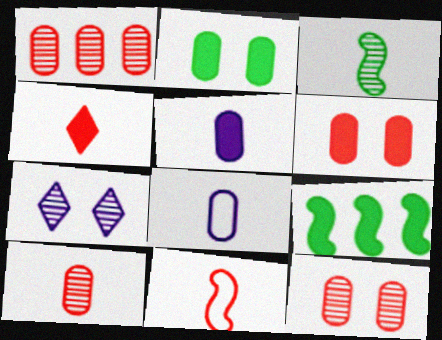[[1, 2, 8], 
[1, 3, 7], 
[1, 10, 12], 
[3, 4, 8], 
[4, 10, 11]]